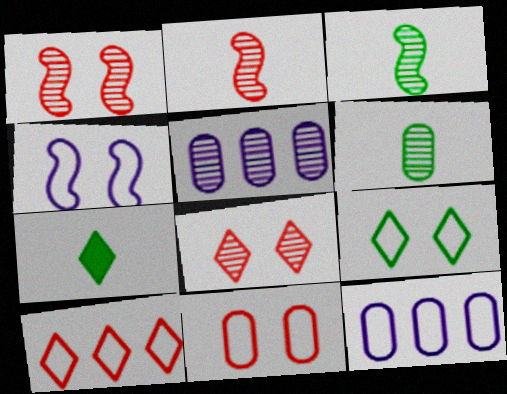[[1, 7, 12], 
[3, 5, 8], 
[4, 9, 11]]